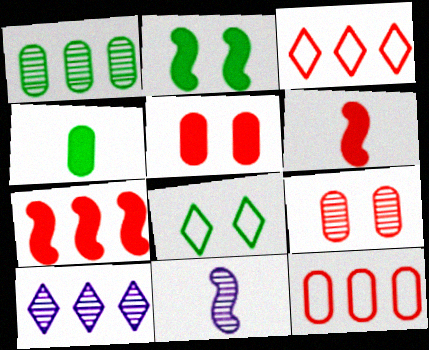[[3, 6, 9]]